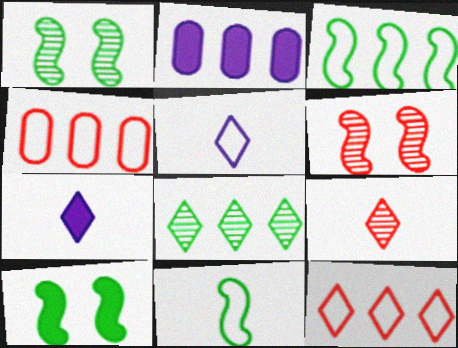[[1, 4, 7]]